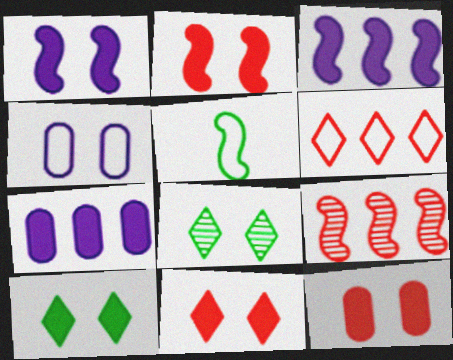[[1, 5, 9], 
[1, 10, 12], 
[2, 4, 8], 
[2, 11, 12], 
[4, 5, 6]]